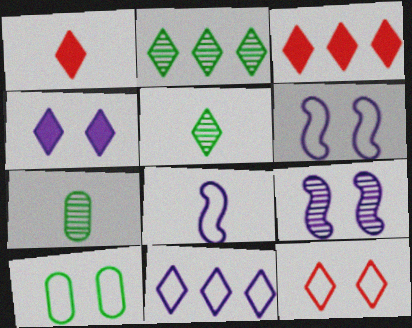[[1, 7, 8], 
[2, 3, 11], 
[3, 6, 7], 
[6, 10, 12]]